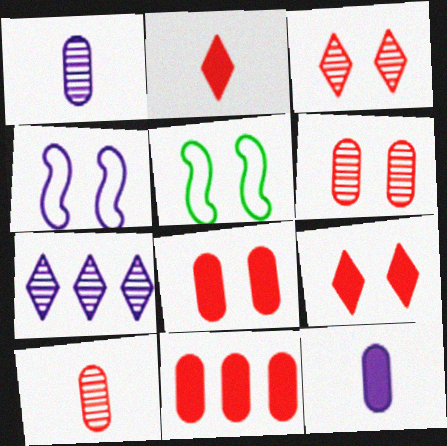[[4, 7, 12]]